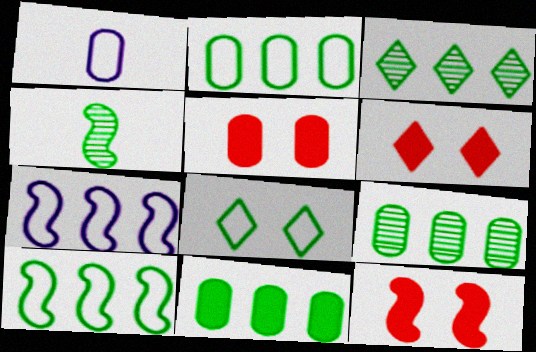[[1, 3, 12], 
[1, 5, 9], 
[2, 9, 11], 
[3, 10, 11], 
[4, 7, 12], 
[4, 8, 11], 
[5, 6, 12]]